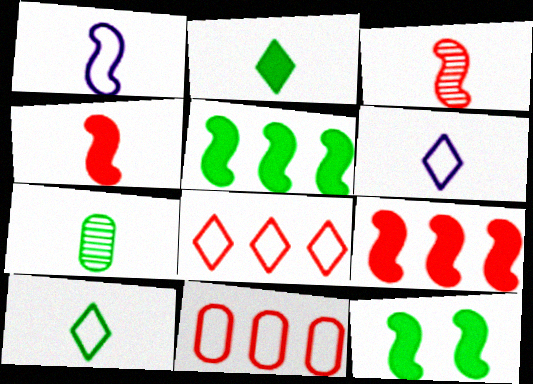[[4, 6, 7]]